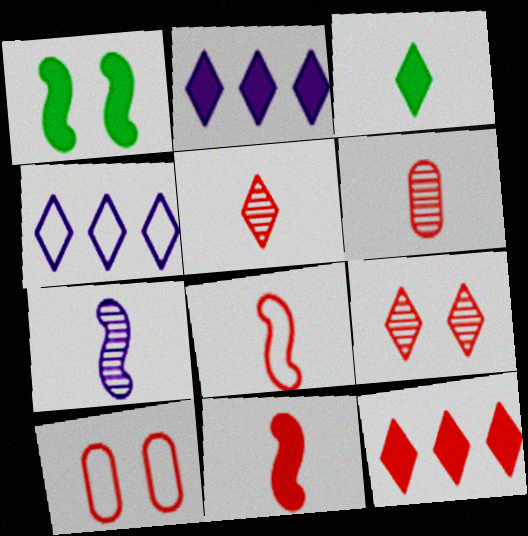[[1, 4, 6], 
[3, 4, 9]]